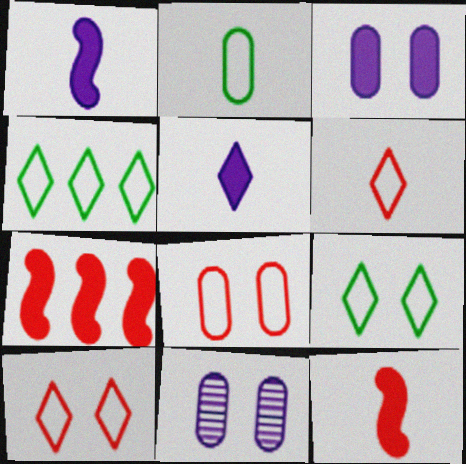[[4, 11, 12]]